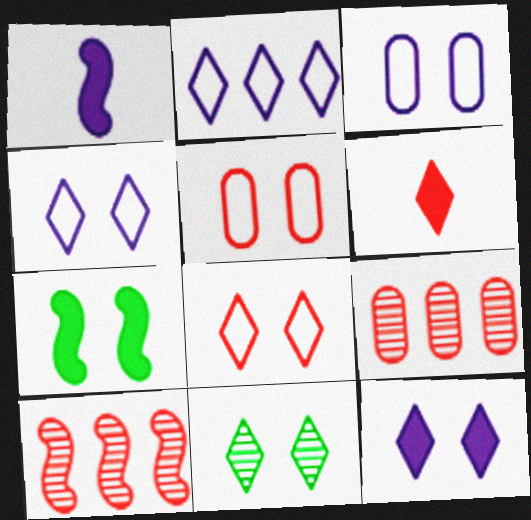[[2, 6, 11], 
[5, 6, 10], 
[8, 11, 12]]